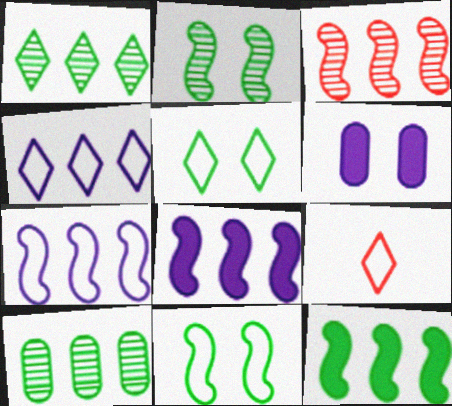[[3, 7, 12], 
[4, 5, 9]]